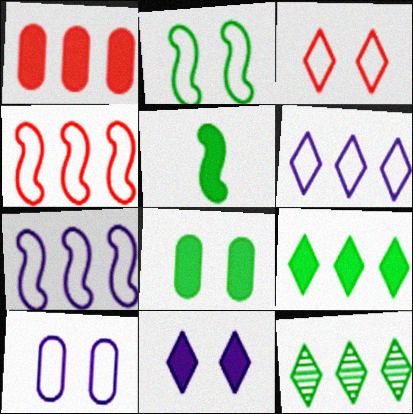[[1, 5, 11], 
[1, 7, 12], 
[2, 3, 10], 
[5, 8, 9]]